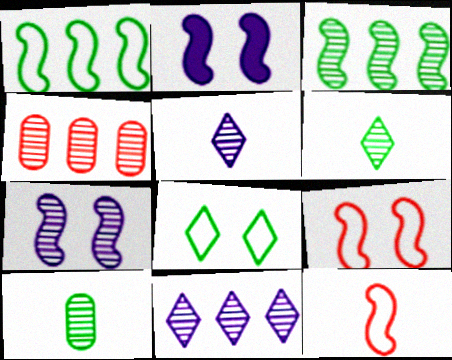[[2, 3, 12], 
[3, 4, 11], 
[4, 6, 7]]